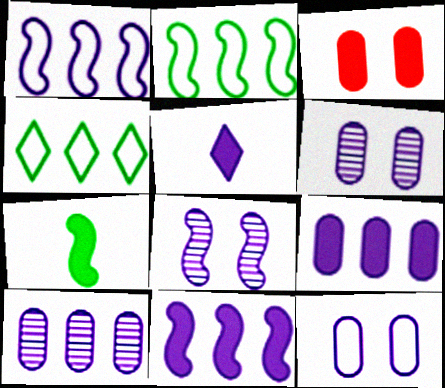[[1, 5, 6]]